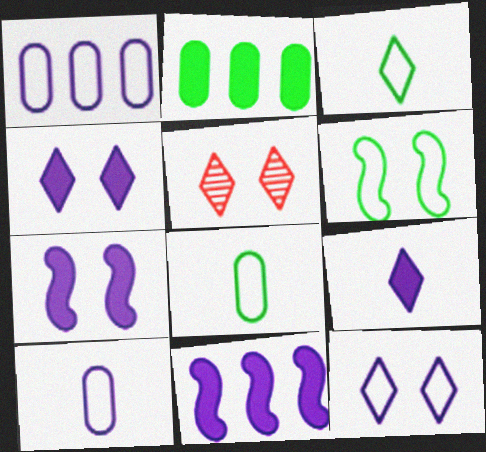[[5, 8, 11]]